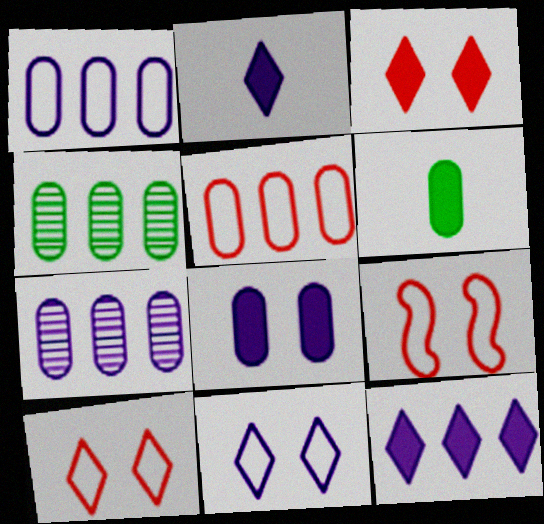[[2, 4, 9]]